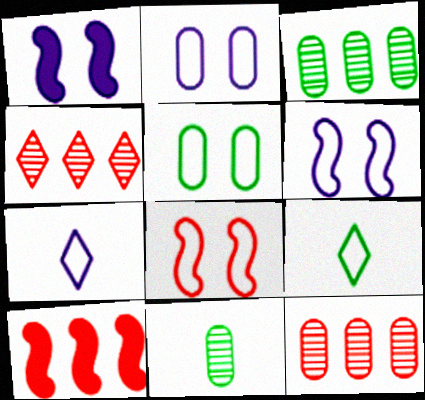[[1, 9, 12]]